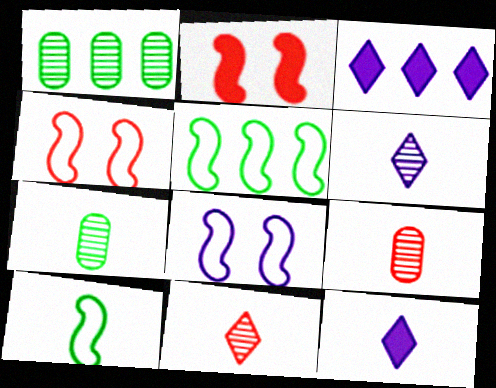[[1, 4, 12], 
[3, 4, 7], 
[9, 10, 12]]